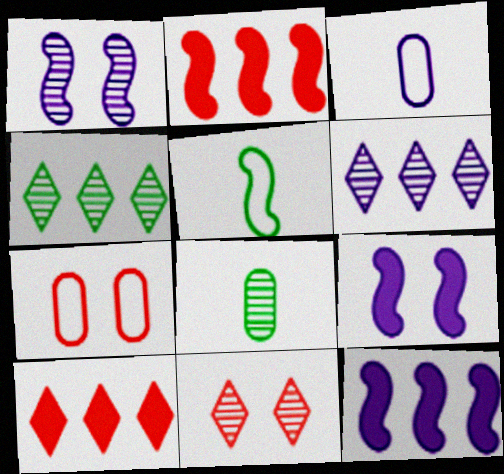[[1, 2, 5], 
[3, 6, 9]]